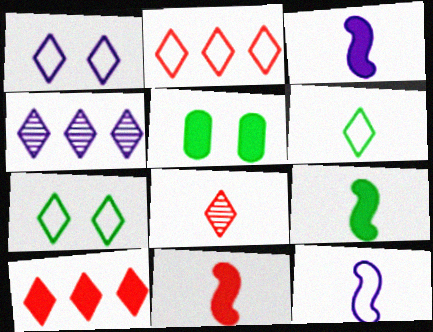[[1, 2, 6], 
[3, 5, 10], 
[3, 9, 11]]